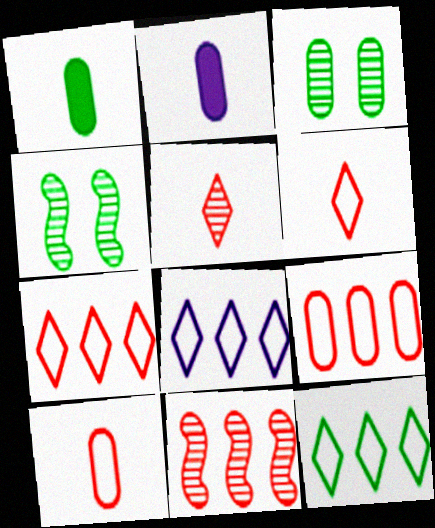[[1, 4, 12], 
[2, 3, 9], 
[2, 4, 7], 
[7, 8, 12]]